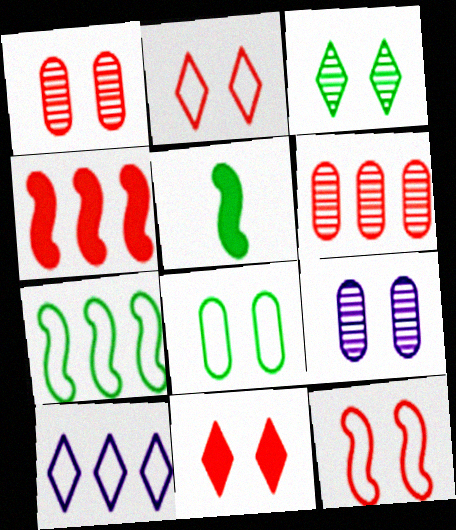[[1, 5, 10], 
[1, 11, 12]]